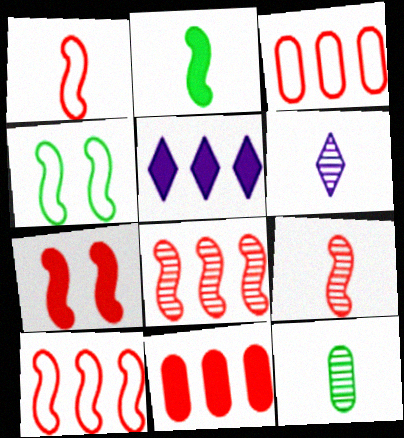[[1, 7, 8], 
[4, 6, 11], 
[6, 9, 12], 
[7, 9, 10]]